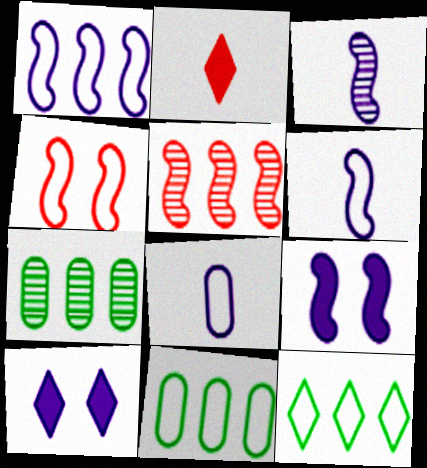[[1, 3, 9], 
[4, 8, 12]]